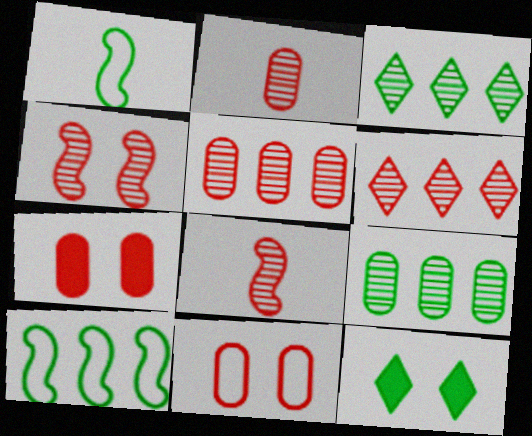[[1, 9, 12], 
[2, 4, 6]]